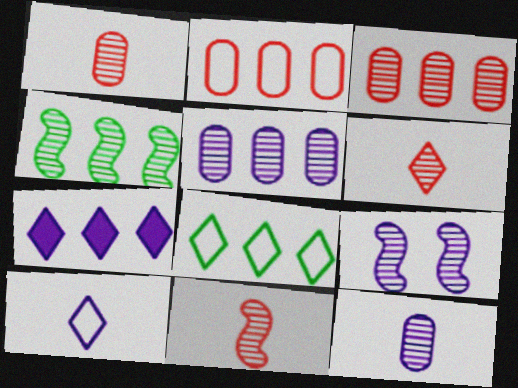[[1, 6, 11], 
[2, 4, 7], 
[4, 9, 11]]